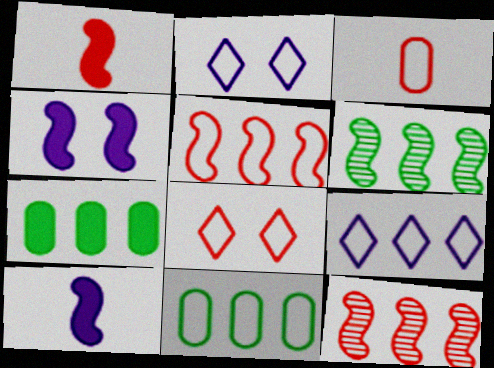[[3, 5, 8], 
[5, 9, 11], 
[7, 9, 12]]